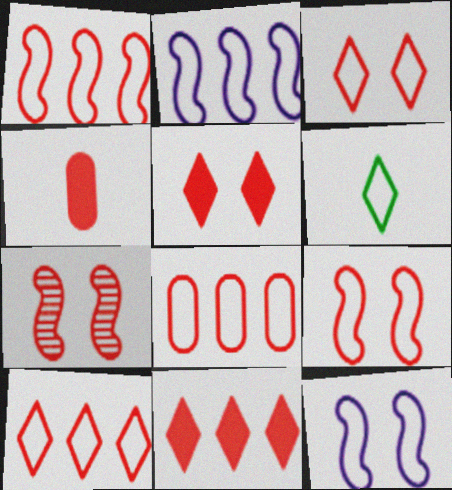[[1, 8, 10], 
[4, 7, 10], 
[6, 8, 12]]